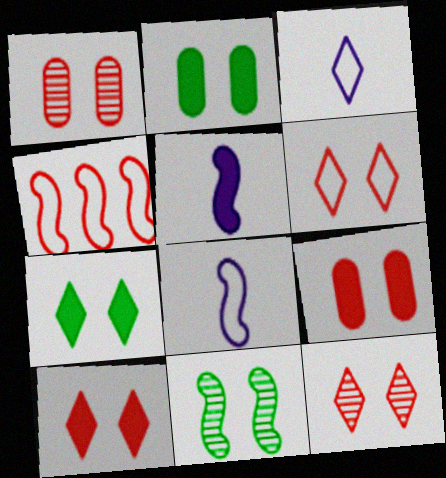[[4, 5, 11], 
[6, 10, 12]]